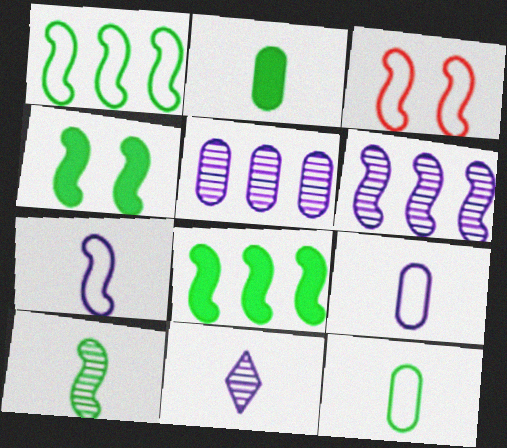[[1, 3, 7], 
[1, 4, 10]]